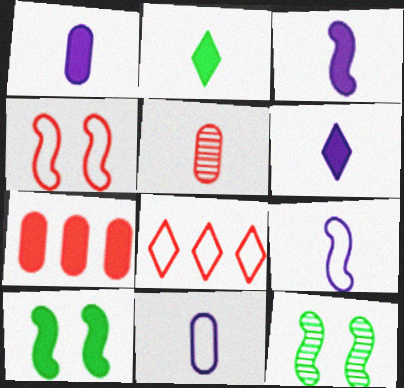[[1, 3, 6], 
[1, 8, 12], 
[2, 5, 9], 
[6, 7, 10]]